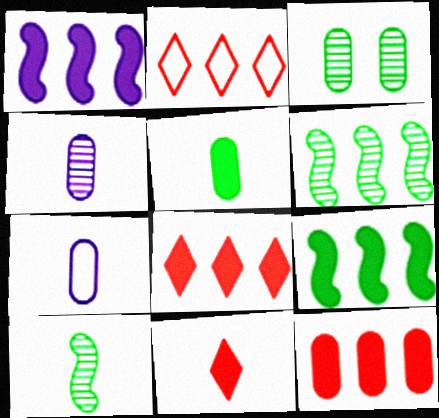[[3, 7, 12], 
[7, 10, 11]]